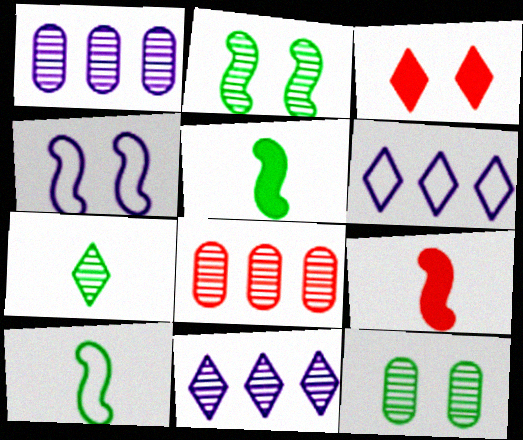[[1, 3, 10], 
[3, 4, 12], 
[3, 6, 7], 
[6, 9, 12]]